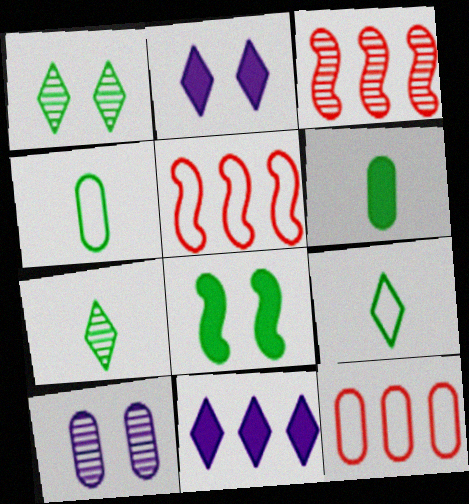[[2, 3, 4], 
[3, 7, 10], 
[6, 10, 12]]